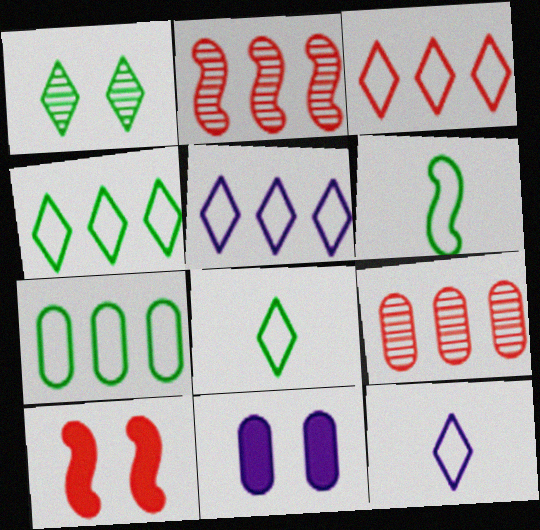[[2, 8, 11], 
[3, 4, 5]]